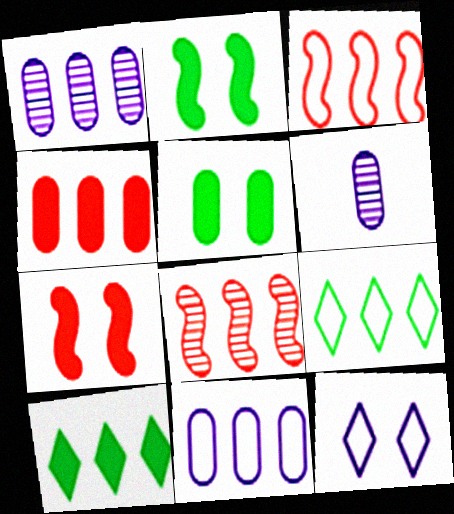[[1, 3, 10], 
[3, 9, 11], 
[6, 7, 9], 
[8, 10, 11]]